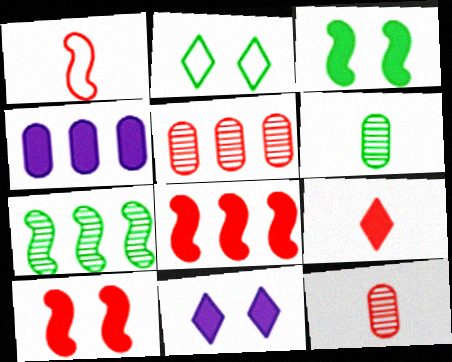[[1, 9, 12], 
[3, 4, 9]]